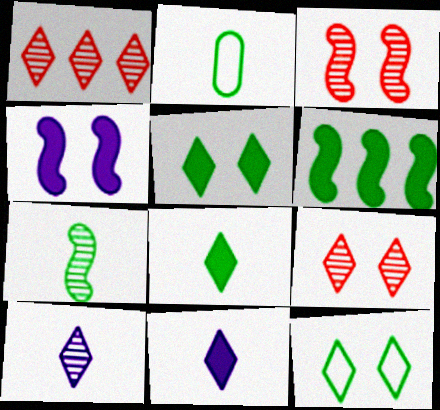[[1, 2, 4], 
[1, 11, 12], 
[2, 7, 8]]